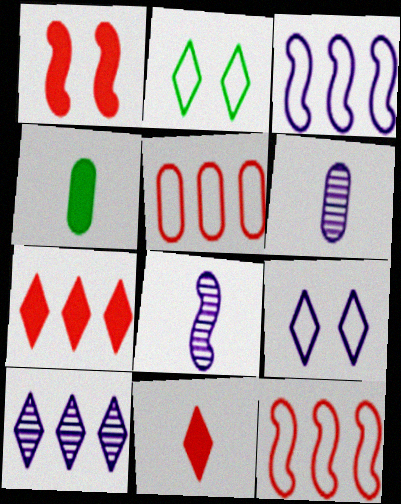[[2, 10, 11]]